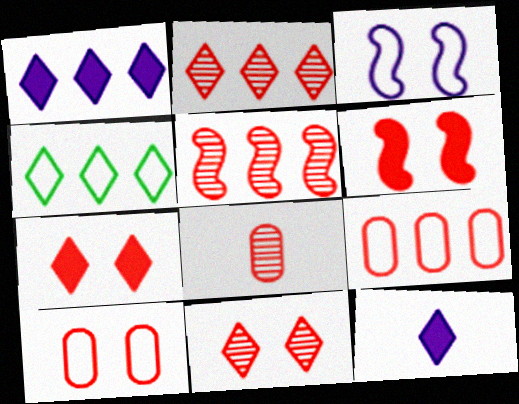[[1, 2, 4], 
[4, 11, 12], 
[5, 8, 11], 
[6, 10, 11]]